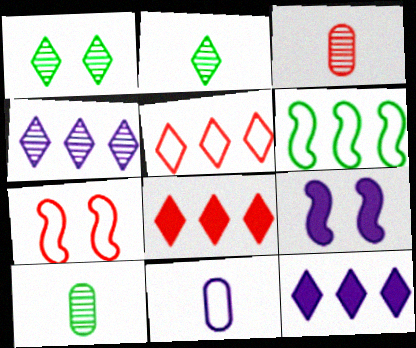[[3, 7, 8], 
[4, 9, 11], 
[5, 9, 10], 
[7, 10, 12]]